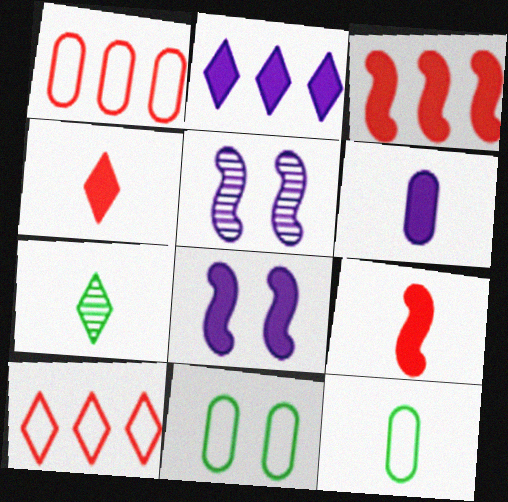[[1, 7, 8], 
[2, 6, 8]]